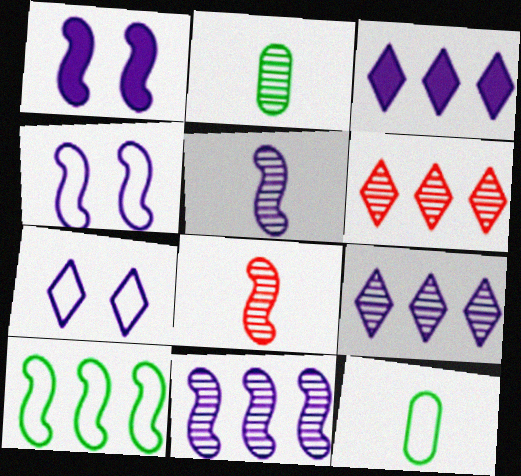[[1, 6, 12], 
[1, 8, 10]]